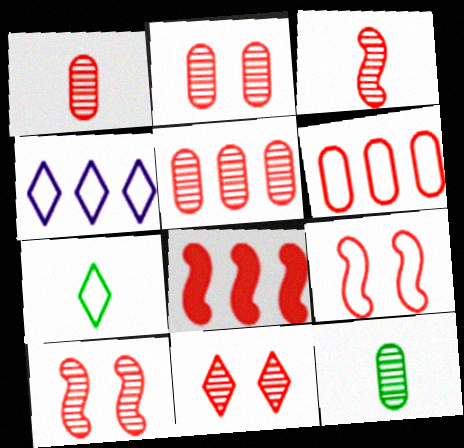[[1, 2, 5], 
[2, 10, 11], 
[3, 5, 11], 
[3, 8, 9]]